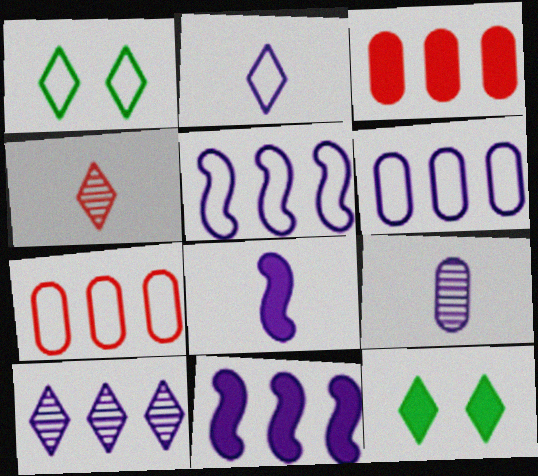[[2, 8, 9], 
[3, 8, 12], 
[6, 10, 11]]